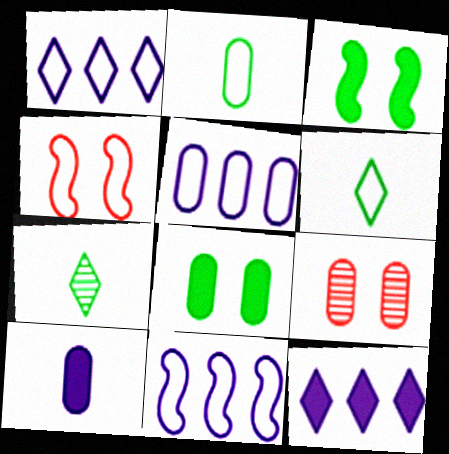[[1, 2, 4], 
[1, 5, 11], 
[4, 5, 6]]